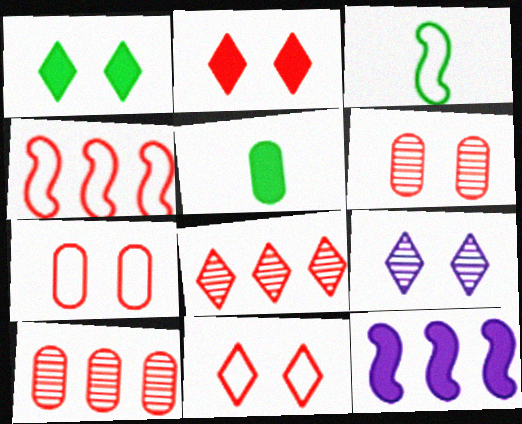[[1, 9, 11], 
[2, 5, 12], 
[4, 5, 9]]